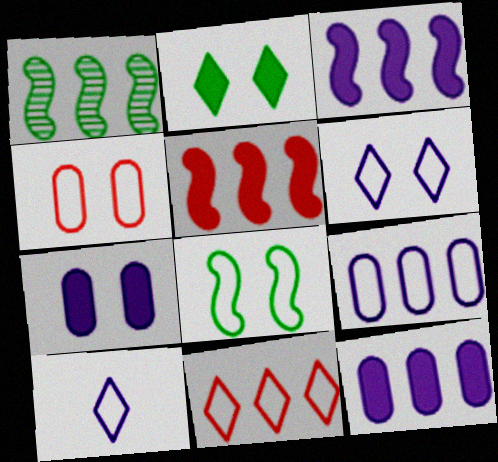[[1, 11, 12], 
[4, 6, 8]]